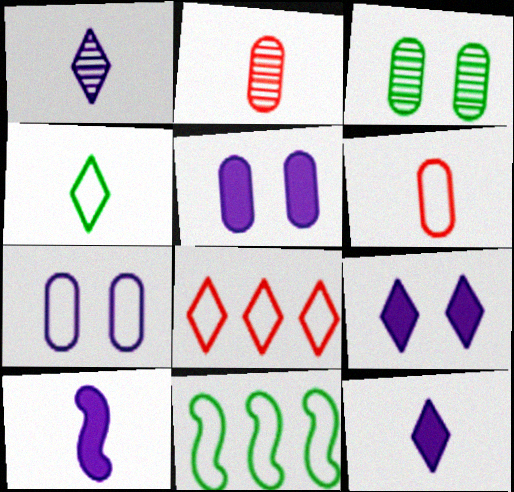[[2, 4, 10], 
[2, 9, 11], 
[3, 8, 10]]